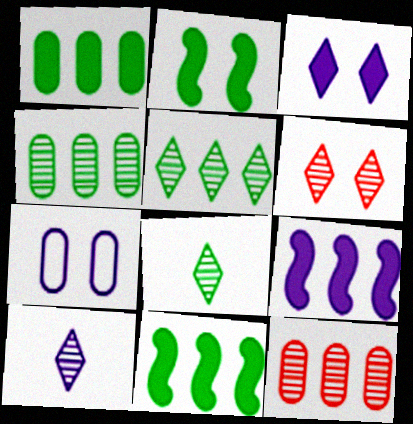[[2, 6, 7], 
[5, 6, 10], 
[7, 9, 10]]